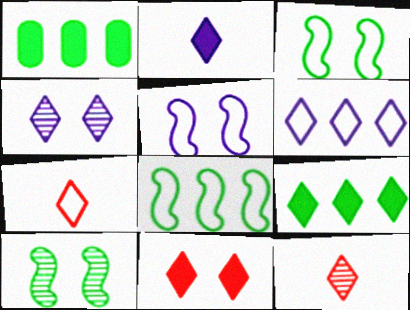[[1, 5, 12], 
[2, 4, 6], 
[2, 9, 11], 
[4, 7, 9]]